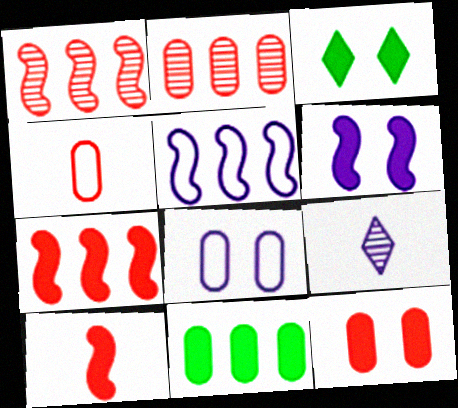[[2, 4, 12], 
[3, 6, 12]]